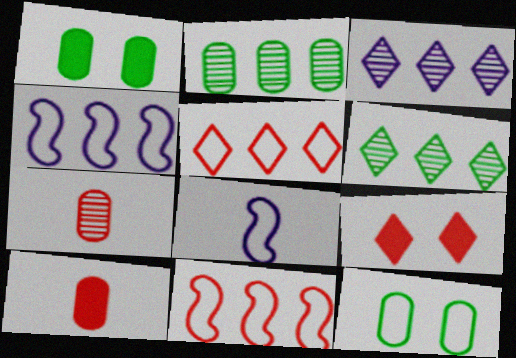[[2, 8, 9], 
[5, 8, 12], 
[7, 9, 11]]